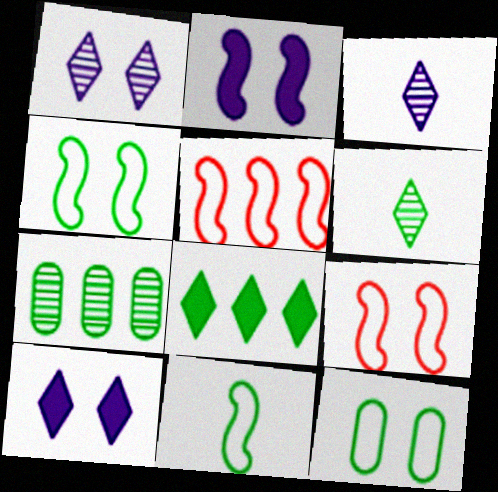[]